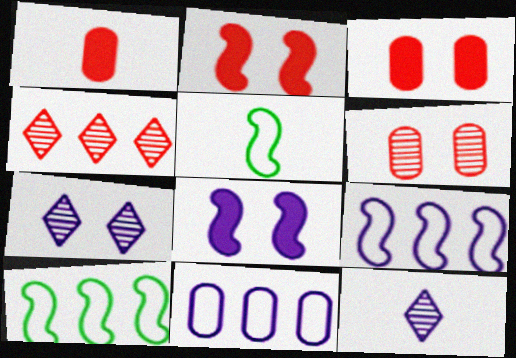[[1, 5, 12], 
[1, 7, 10], 
[3, 10, 12], 
[8, 11, 12]]